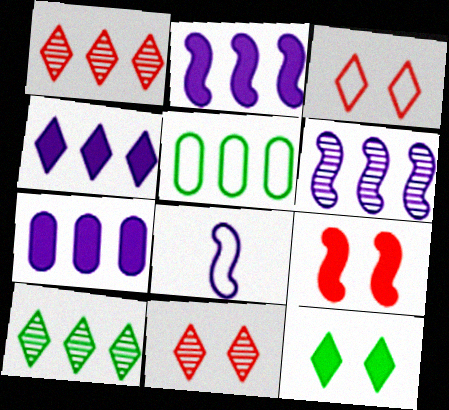[[1, 2, 5], 
[2, 4, 7], 
[3, 5, 8]]